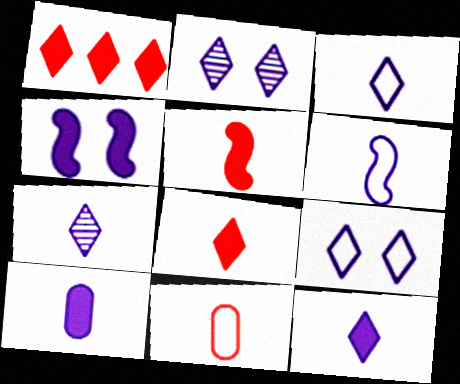[[3, 7, 12], 
[6, 7, 10]]